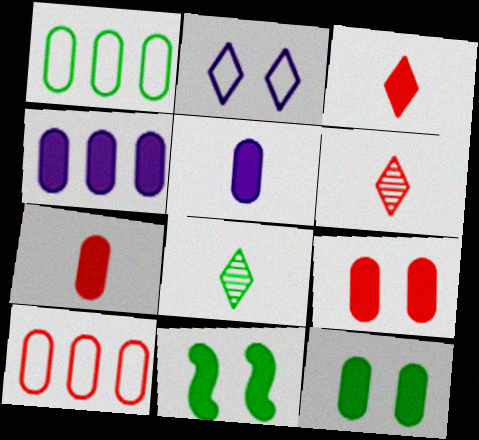[[1, 8, 11], 
[3, 4, 11], 
[4, 7, 12]]